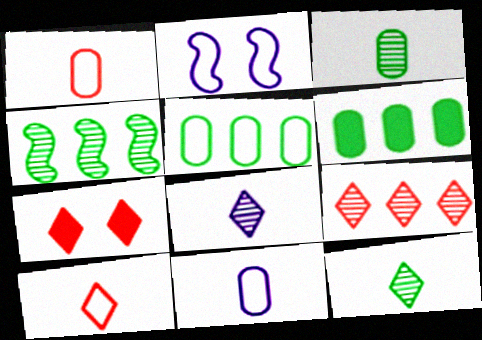[[2, 5, 10], 
[4, 7, 11], 
[7, 9, 10]]